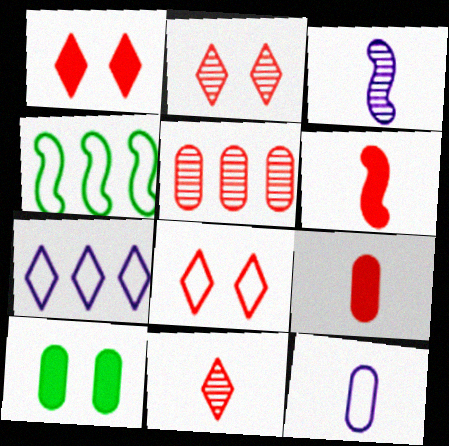[[1, 2, 8], 
[4, 8, 12], 
[5, 6, 8], 
[5, 10, 12]]